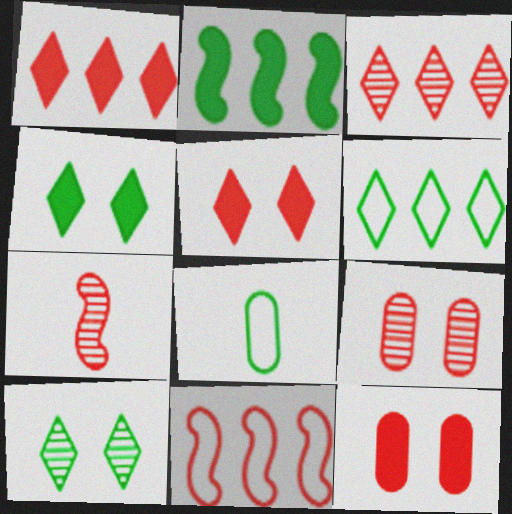[[2, 8, 10], 
[3, 7, 9]]